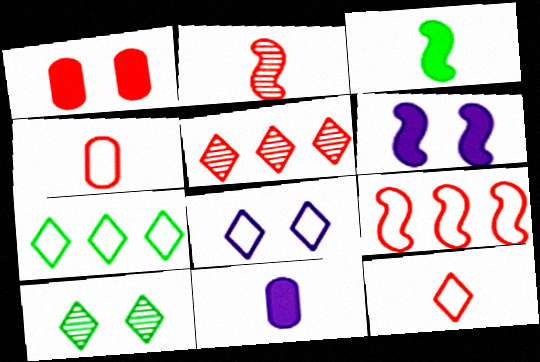[[7, 8, 12], 
[9, 10, 11]]